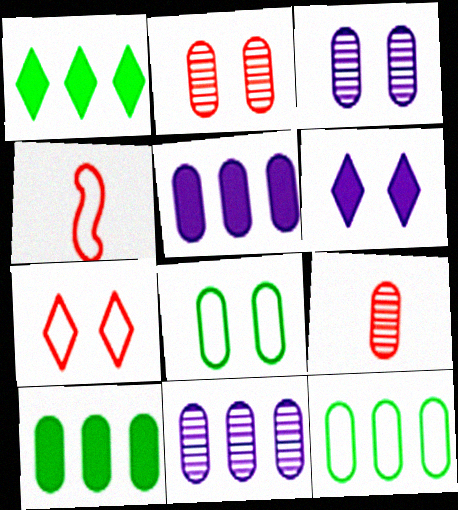[[1, 3, 4], 
[5, 8, 9]]